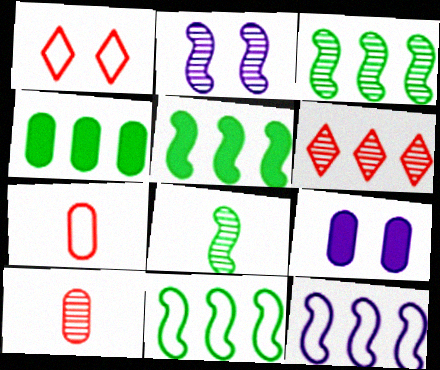[[3, 5, 11], 
[4, 6, 12]]